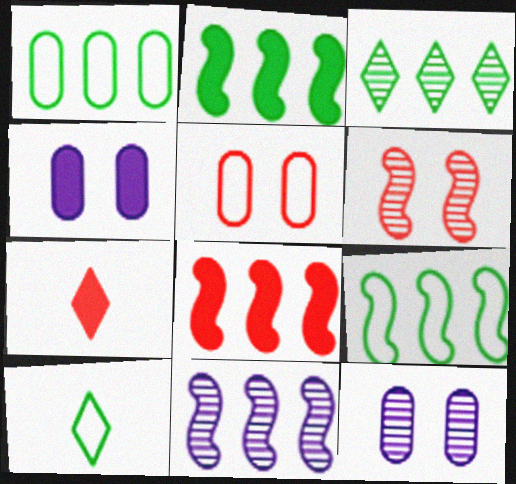[[1, 2, 3], 
[2, 4, 7], 
[7, 9, 12], 
[8, 9, 11], 
[8, 10, 12]]